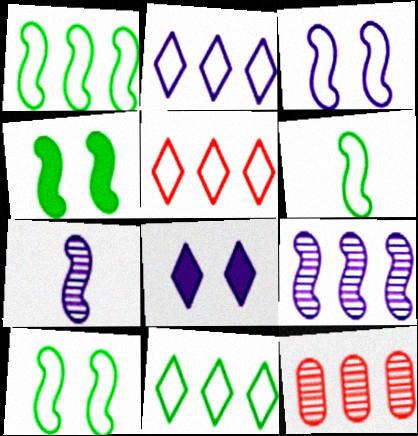[[1, 6, 10], 
[2, 5, 11], 
[6, 8, 12]]